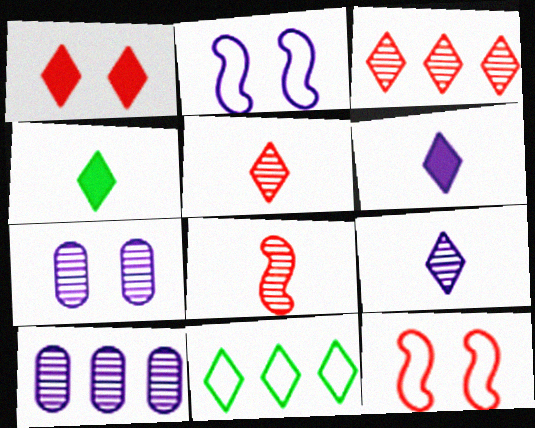[[1, 9, 11], 
[2, 6, 10], 
[4, 10, 12]]